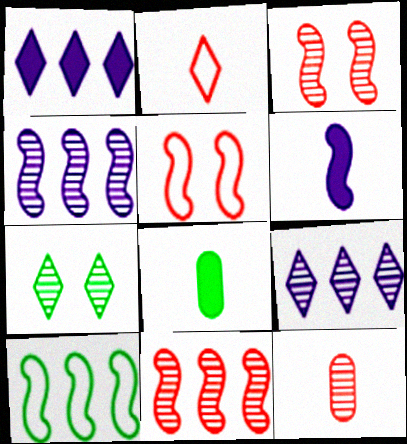[[1, 2, 7], 
[3, 6, 10], 
[4, 7, 12], 
[5, 8, 9], 
[7, 8, 10]]